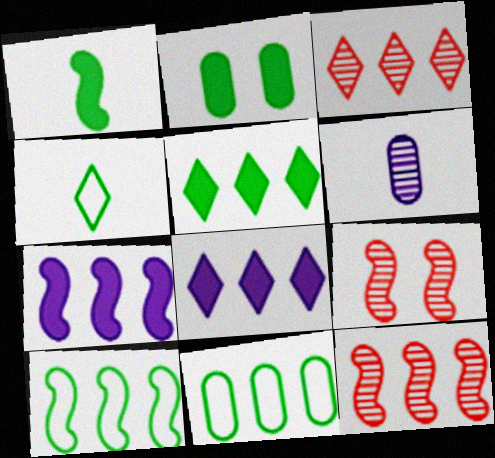[[1, 2, 5], 
[3, 7, 11], 
[7, 10, 12], 
[8, 11, 12]]